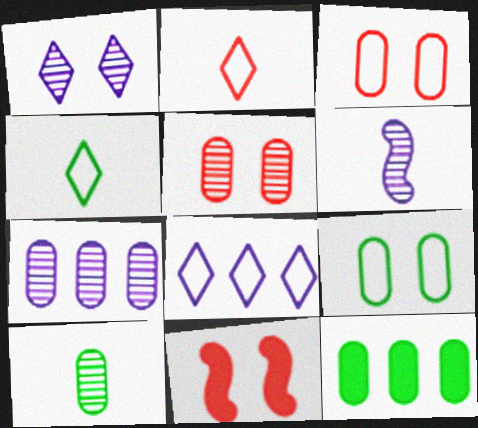[[1, 6, 7], 
[1, 9, 11], 
[4, 7, 11], 
[5, 7, 10], 
[8, 10, 11], 
[9, 10, 12]]